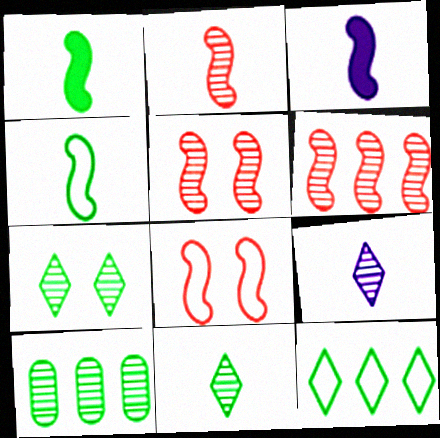[[2, 3, 4], 
[2, 5, 6], 
[5, 9, 10]]